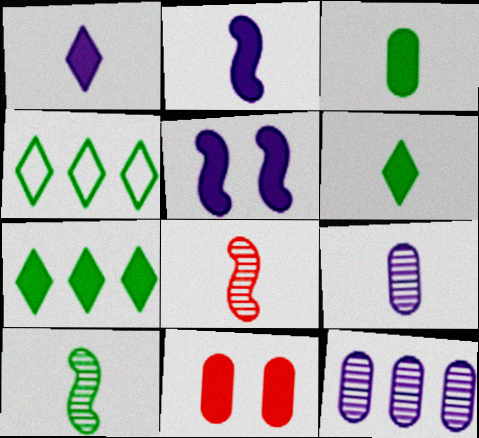[[2, 7, 11]]